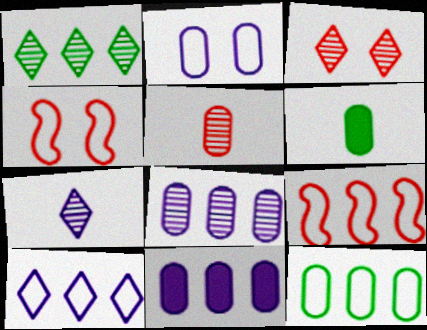[[1, 3, 7], 
[1, 9, 11], 
[9, 10, 12]]